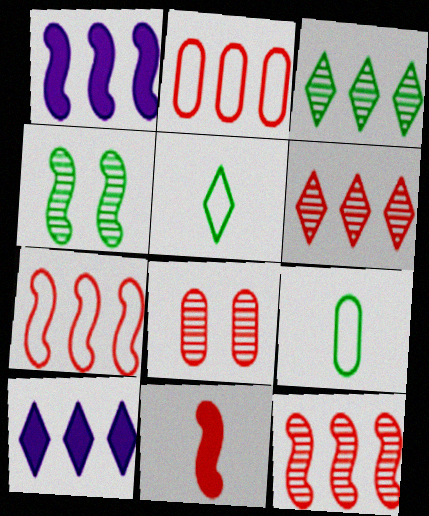[[1, 2, 3], 
[1, 5, 8]]